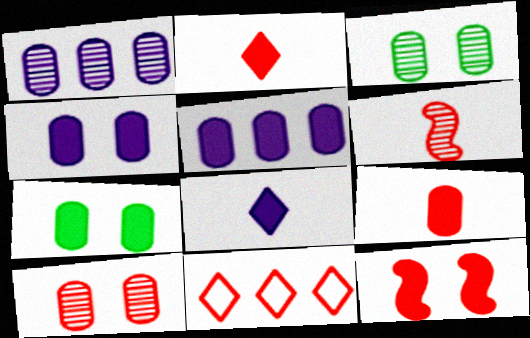[[5, 7, 9]]